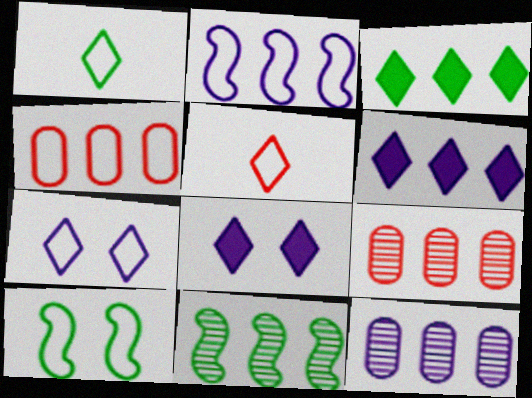[[2, 3, 9], 
[2, 6, 12], 
[4, 6, 11]]